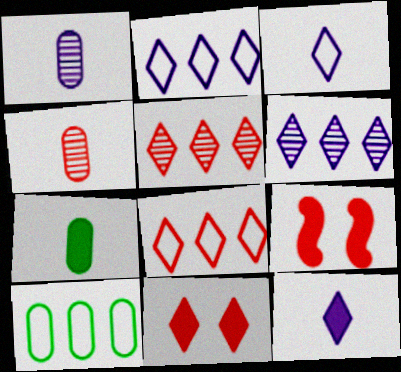[[4, 8, 9]]